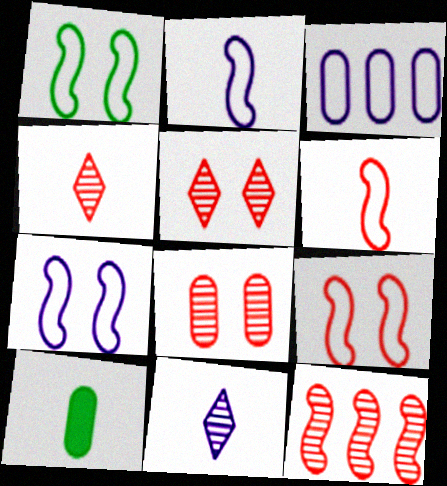[[1, 7, 9], 
[2, 4, 10], 
[3, 8, 10], 
[4, 8, 12], 
[6, 10, 11]]